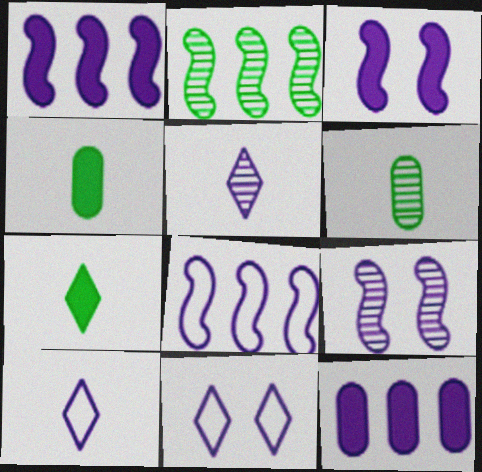[[9, 10, 12]]